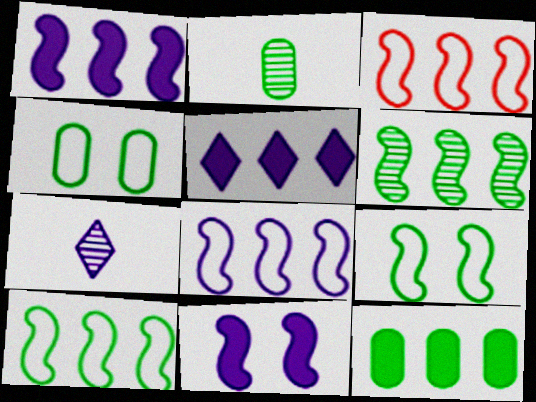[[1, 3, 6], 
[2, 4, 12], 
[3, 8, 10]]